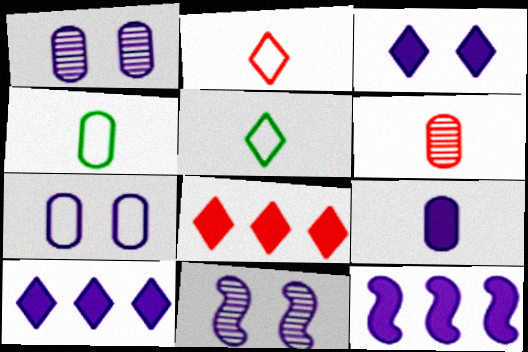[[3, 7, 11], 
[3, 9, 12], 
[4, 6, 9], 
[4, 8, 11]]